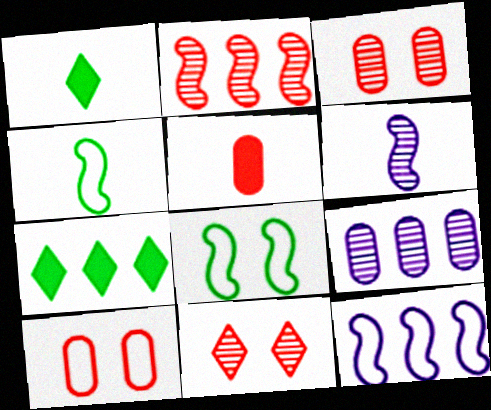[[1, 3, 12], 
[6, 7, 10]]